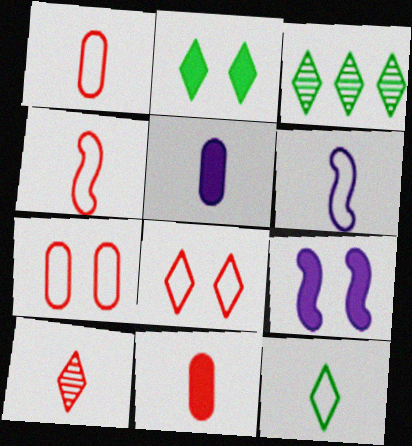[[1, 3, 9], 
[1, 6, 12], 
[2, 3, 12], 
[4, 10, 11]]